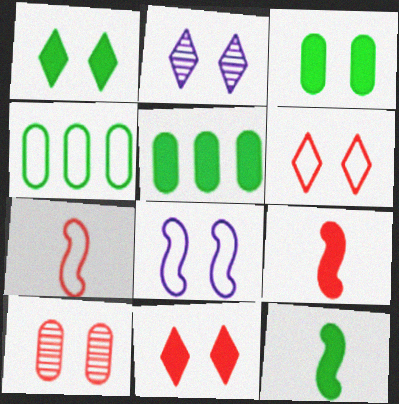[[1, 2, 6], 
[1, 5, 12], 
[1, 8, 10], 
[2, 4, 9], 
[2, 5, 7]]